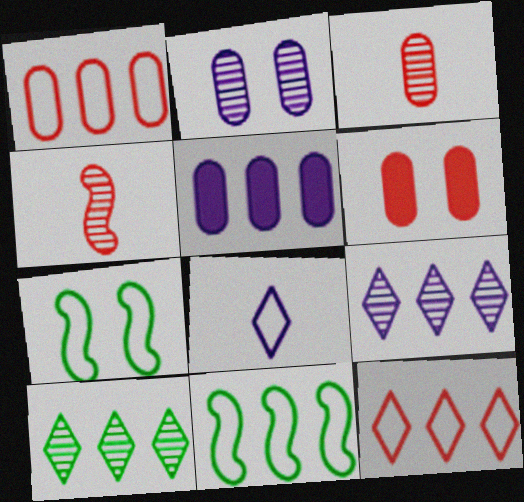[[1, 3, 6], 
[1, 7, 8], 
[2, 4, 10], 
[4, 6, 12]]